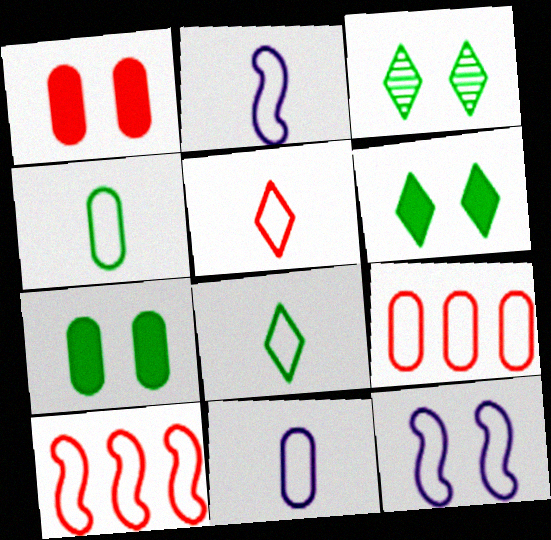[[1, 3, 12], 
[2, 4, 5], 
[8, 9, 12]]